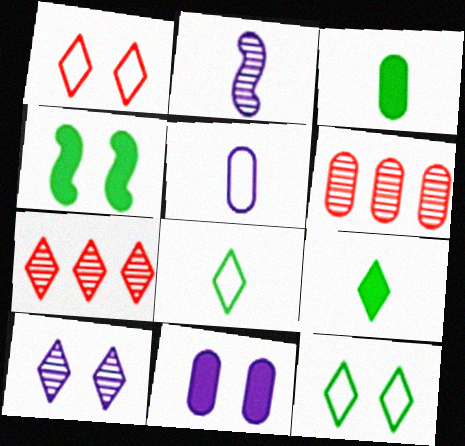[[4, 5, 7]]